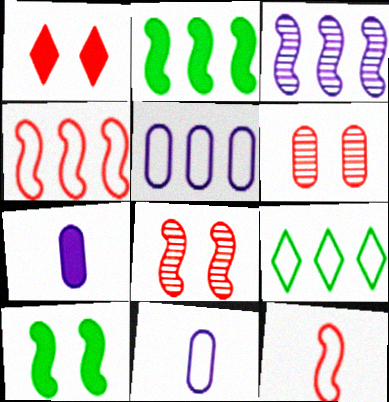[[1, 2, 7], 
[2, 3, 4], 
[3, 10, 12], 
[4, 5, 9], 
[7, 8, 9]]